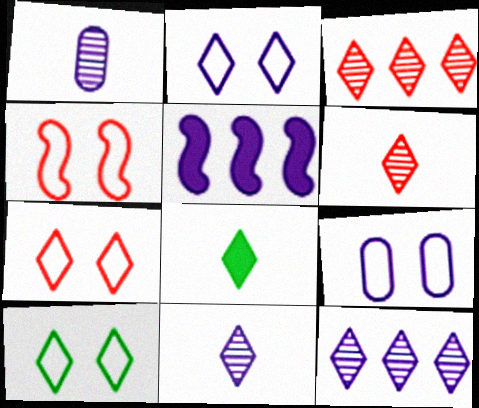[[1, 2, 5], 
[2, 3, 8], 
[2, 7, 10], 
[4, 9, 10], 
[5, 9, 11], 
[7, 8, 12]]